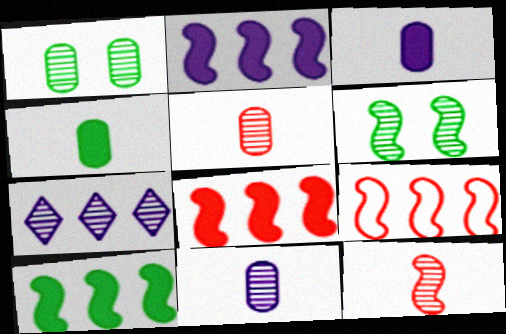[[1, 7, 12], 
[2, 8, 10], 
[5, 6, 7]]